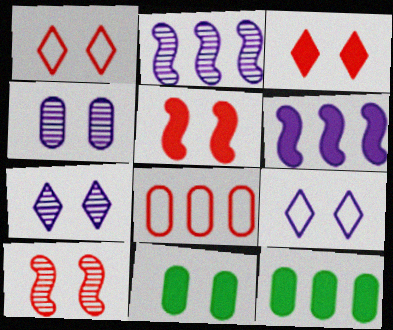[[9, 10, 11]]